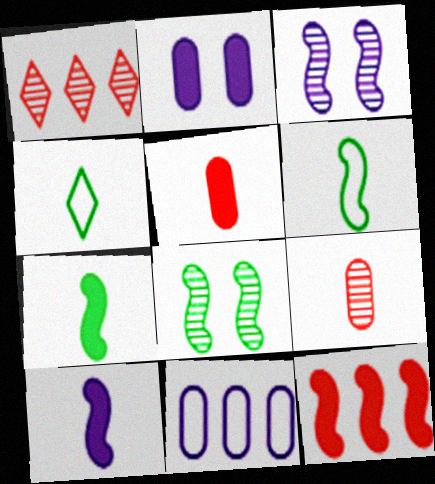[[1, 2, 6], 
[3, 6, 12], 
[4, 9, 10]]